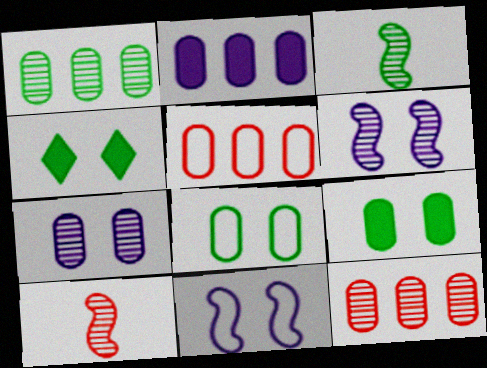[[1, 2, 5]]